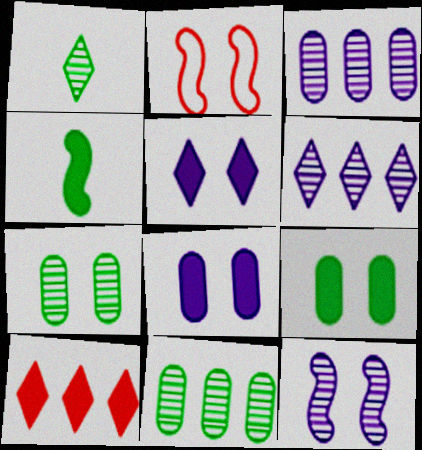[[2, 5, 7], 
[4, 8, 10]]